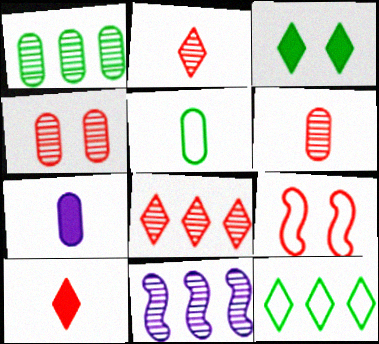[[1, 8, 11], 
[5, 6, 7]]